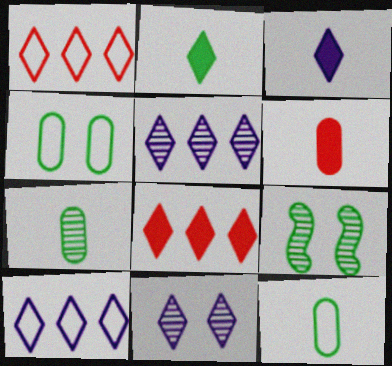[[1, 2, 11], 
[3, 10, 11], 
[6, 9, 10]]